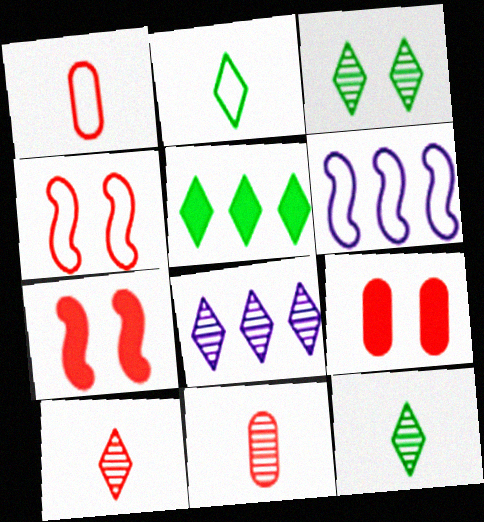[[2, 3, 5], 
[3, 8, 10], 
[6, 9, 12]]